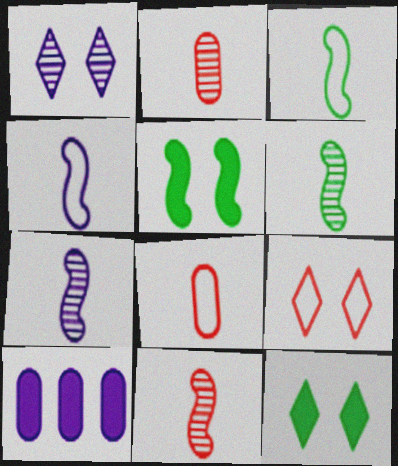[[1, 4, 10], 
[1, 9, 12], 
[6, 7, 11], 
[6, 9, 10]]